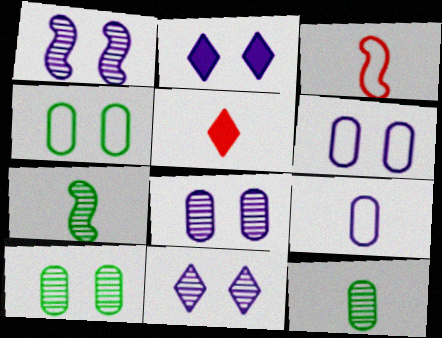[[1, 2, 6], 
[1, 8, 11], 
[5, 7, 9]]